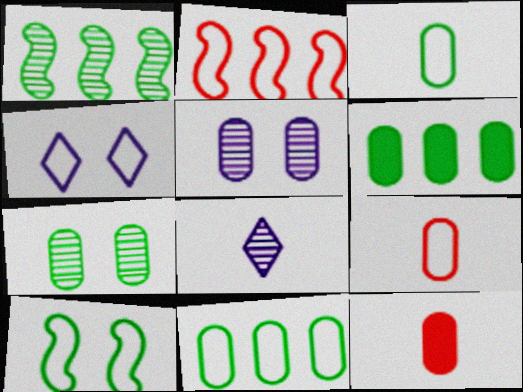[[1, 4, 12], 
[2, 3, 4], 
[3, 6, 7], 
[5, 6, 9], 
[5, 11, 12]]